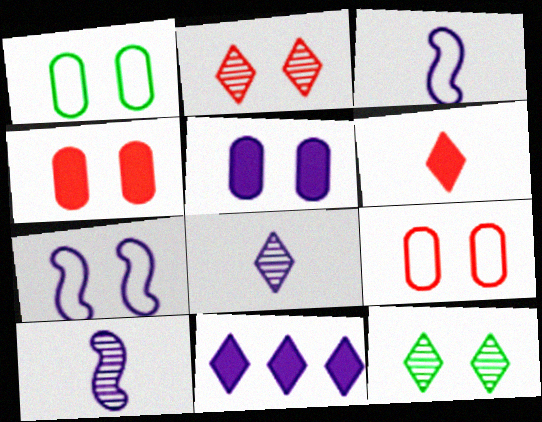[[4, 7, 12]]